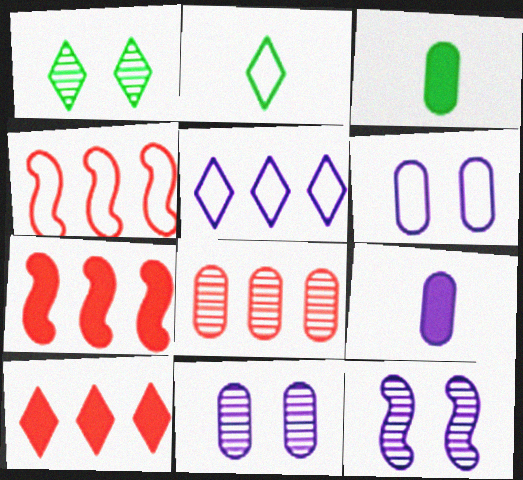[[1, 4, 9], 
[2, 4, 6], 
[2, 7, 11], 
[3, 6, 8], 
[4, 8, 10], 
[5, 9, 12]]